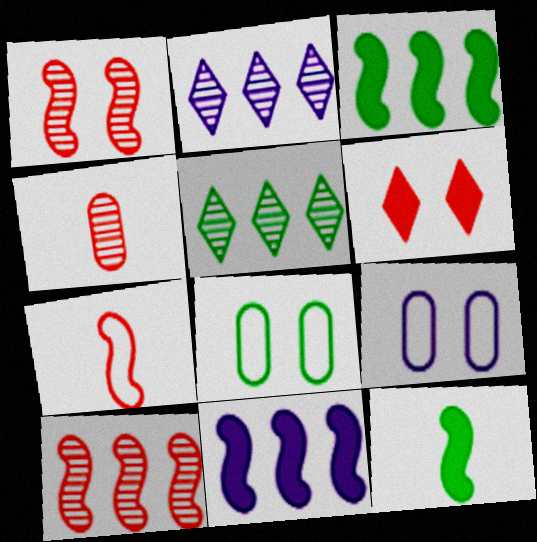[[5, 8, 12]]